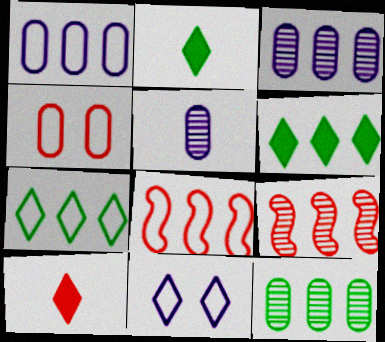[[1, 6, 9], 
[1, 7, 8], 
[3, 6, 8], 
[4, 9, 10]]